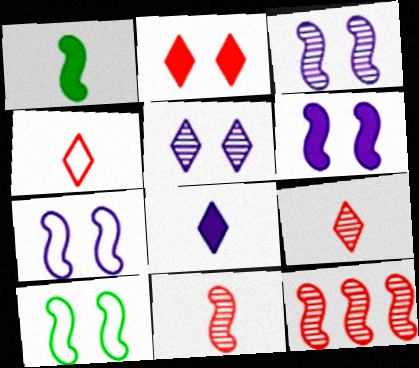[[1, 7, 12], 
[3, 6, 7]]